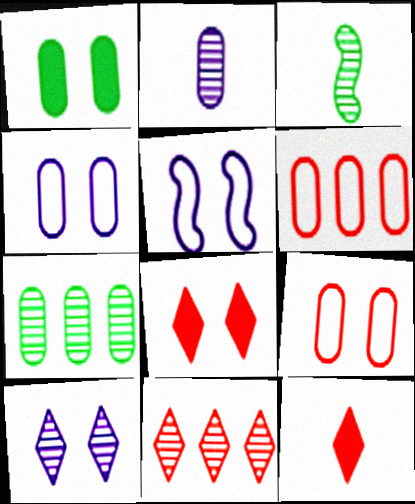[[1, 2, 6], 
[5, 7, 12]]